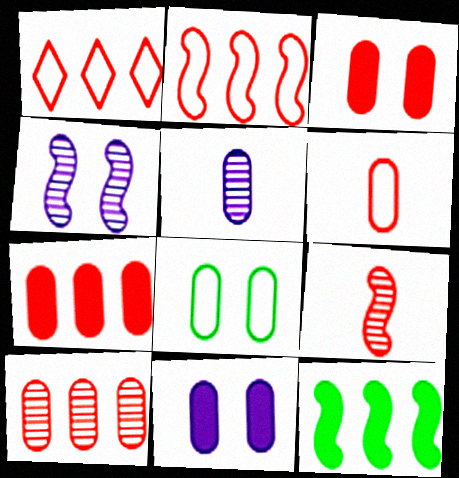[[1, 3, 9], 
[3, 6, 10], 
[5, 7, 8]]